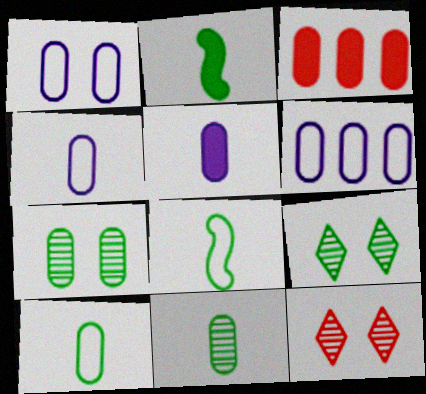[[1, 3, 11], 
[1, 4, 6], 
[2, 6, 12], 
[3, 4, 7]]